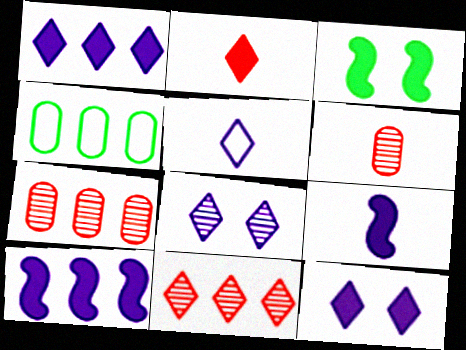[[1, 5, 8], 
[3, 5, 7], 
[4, 10, 11]]